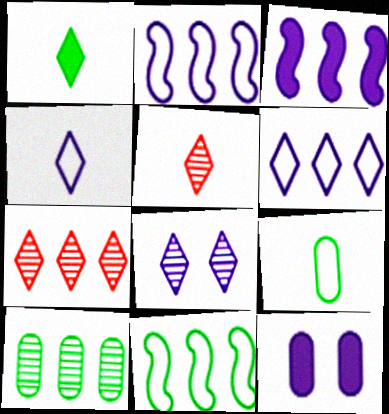[[1, 4, 5], 
[5, 11, 12]]